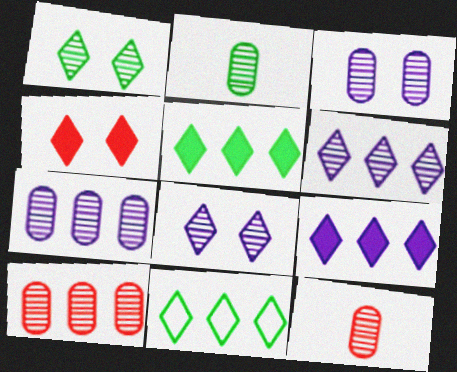[[2, 3, 10]]